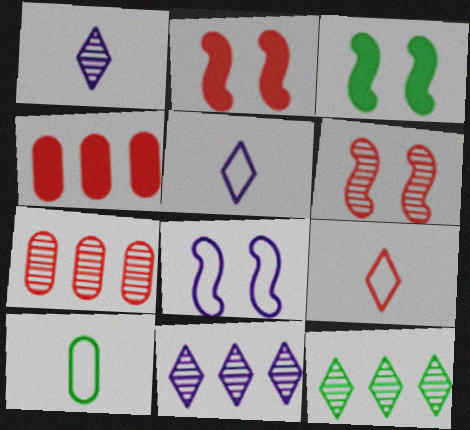[[2, 7, 9], 
[2, 10, 11], 
[3, 5, 7], 
[3, 6, 8], 
[3, 10, 12], 
[4, 6, 9]]